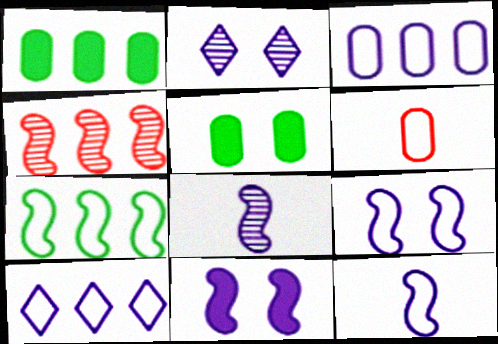[[1, 4, 10]]